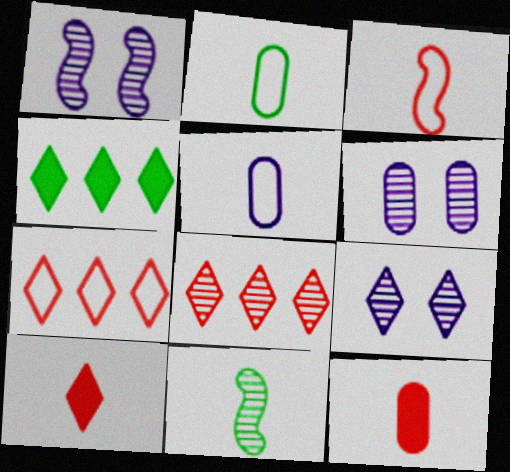[[1, 6, 9], 
[3, 4, 6], 
[5, 10, 11], 
[6, 8, 11]]